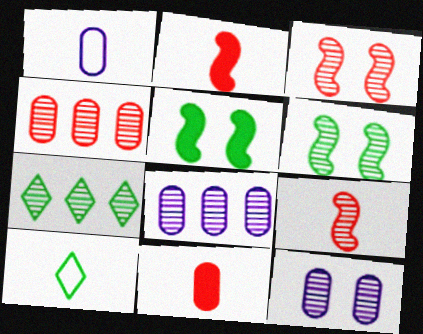[[7, 9, 12]]